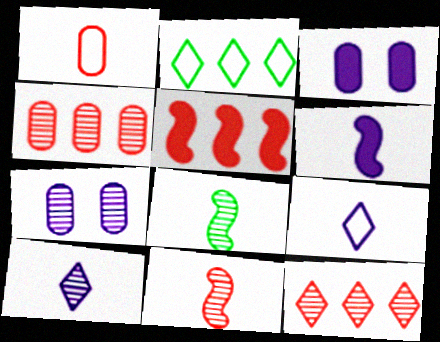[[2, 3, 11], 
[7, 8, 12]]